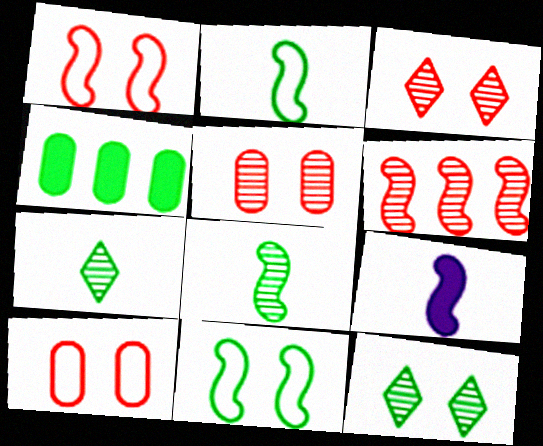[[2, 4, 12], 
[4, 7, 11], 
[6, 9, 11]]